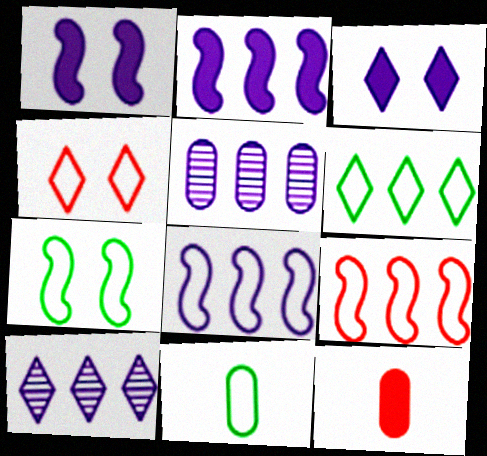[[4, 8, 11], 
[6, 7, 11], 
[7, 10, 12]]